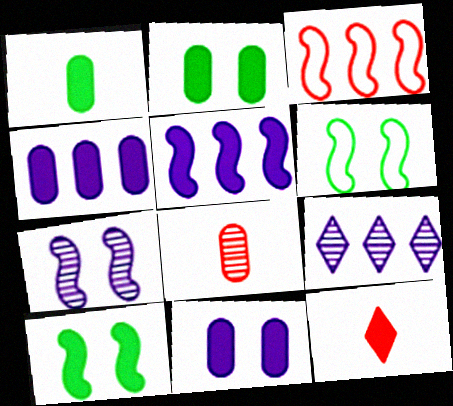[[2, 5, 12], 
[4, 10, 12]]